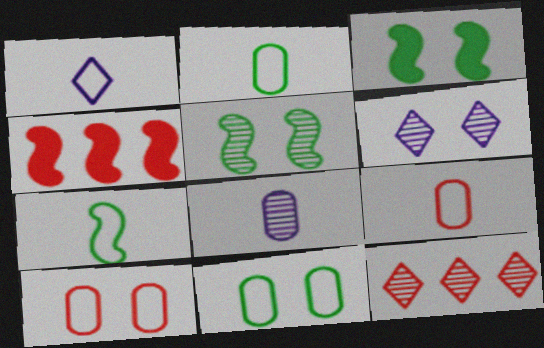[[1, 7, 9], 
[2, 4, 6], 
[3, 6, 10], 
[5, 8, 12]]